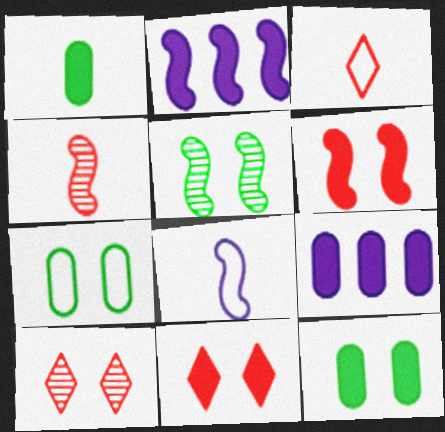[[1, 2, 11], 
[3, 5, 9]]